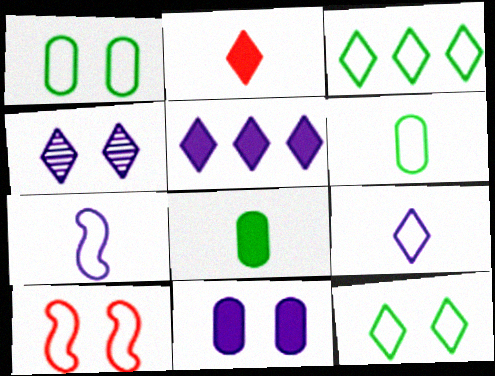[[2, 3, 4], 
[4, 5, 9]]